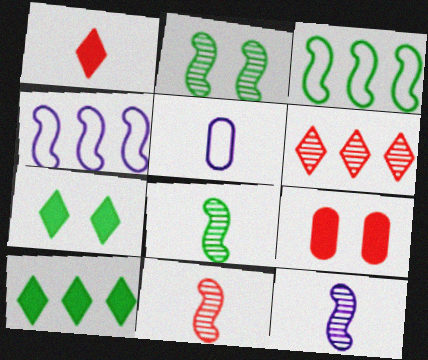[[1, 5, 8], 
[8, 11, 12]]